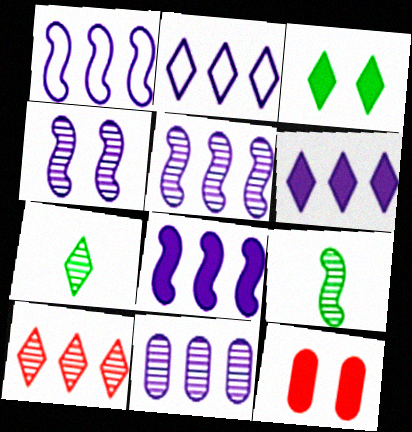[[1, 5, 8], 
[1, 6, 11], 
[1, 7, 12], 
[2, 8, 11], 
[2, 9, 12]]